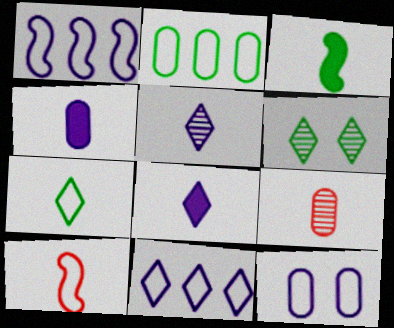[[2, 3, 6]]